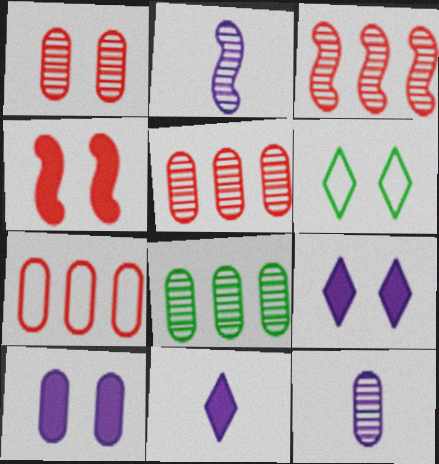[[1, 8, 12]]